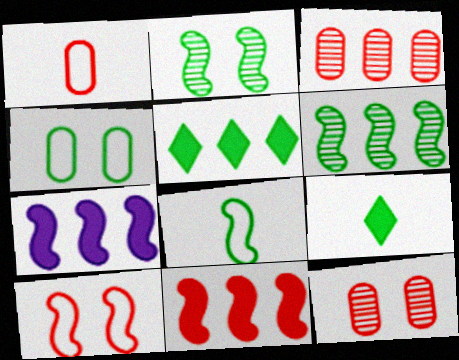[[4, 6, 9]]